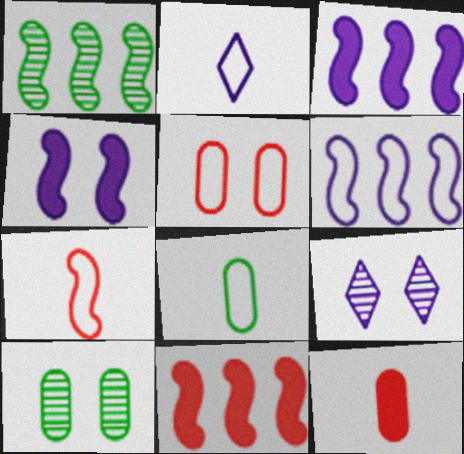[[1, 4, 7], 
[1, 6, 11], 
[2, 7, 8], 
[2, 10, 11], 
[8, 9, 11]]